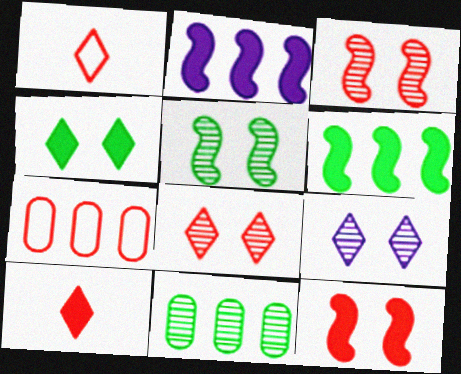[[3, 7, 10]]